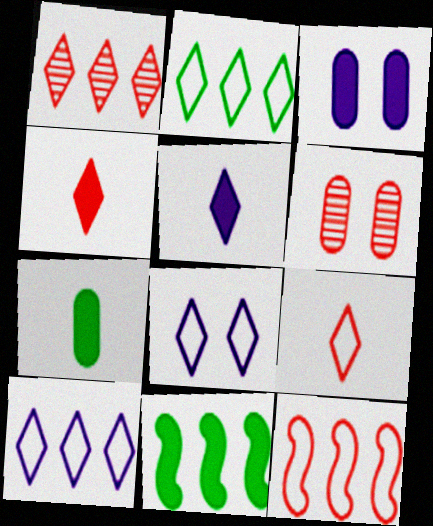[[2, 8, 9], 
[3, 4, 11], 
[4, 6, 12]]